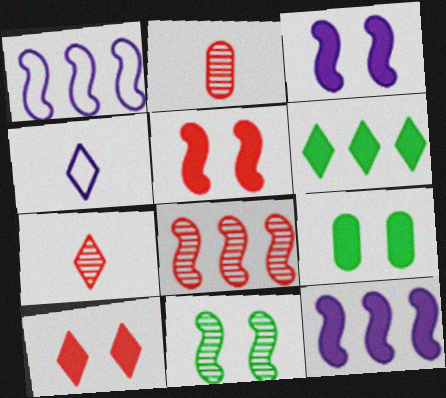[[1, 7, 9], 
[3, 9, 10], 
[4, 8, 9]]